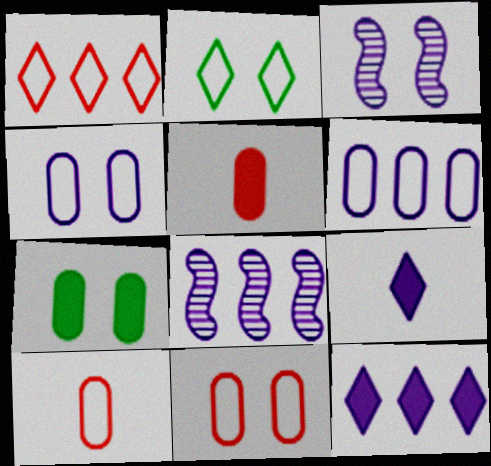[[2, 5, 8], 
[3, 6, 9], 
[4, 8, 9], 
[6, 8, 12]]